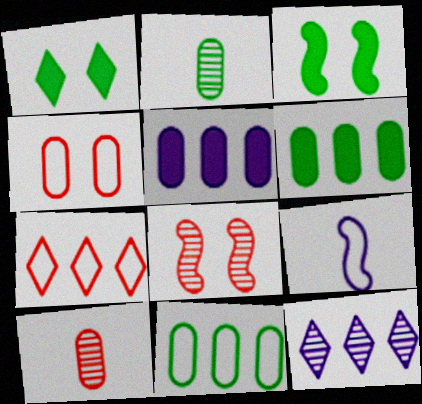[[2, 4, 5], 
[2, 8, 12]]